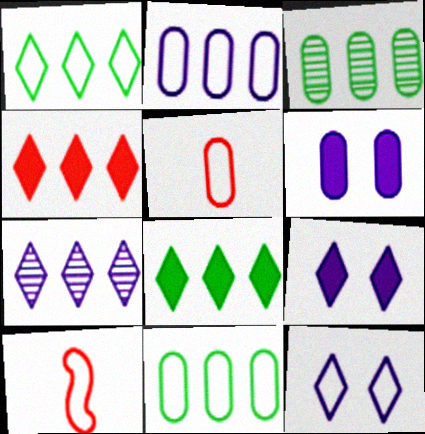[[1, 4, 7], 
[3, 5, 6], 
[3, 9, 10], 
[10, 11, 12]]